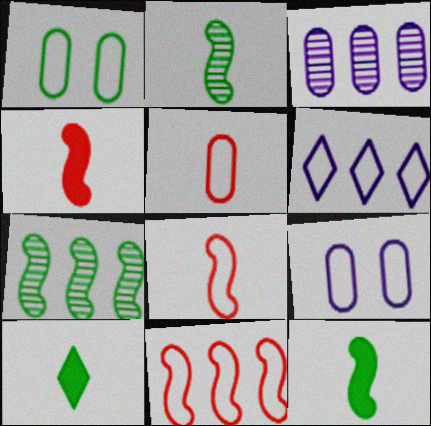[[1, 6, 8], 
[1, 7, 10]]